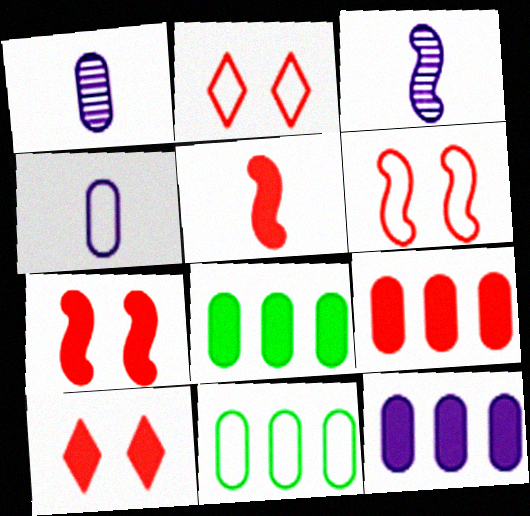[[2, 3, 8], 
[3, 10, 11], 
[5, 9, 10], 
[8, 9, 12]]